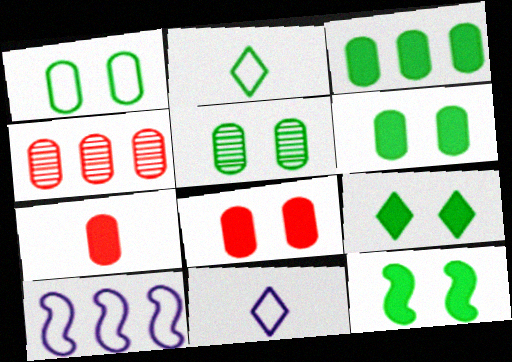[[1, 5, 6], 
[4, 11, 12], 
[6, 9, 12]]